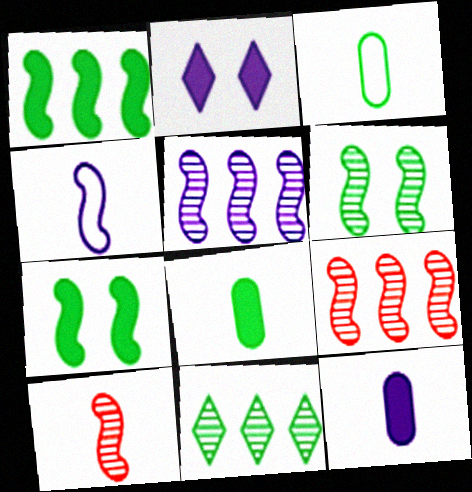[[2, 3, 9], 
[3, 7, 11], 
[4, 7, 9], 
[5, 6, 10]]